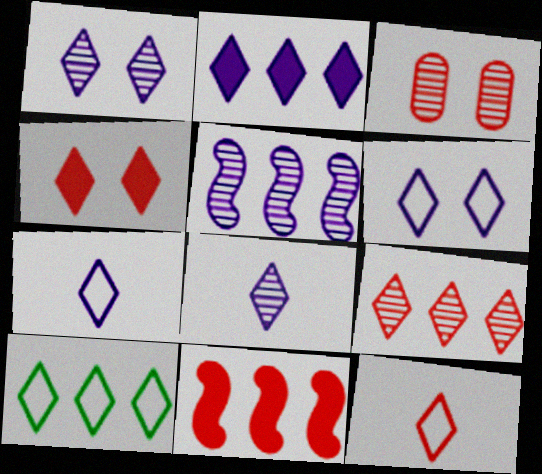[[1, 2, 7], 
[2, 6, 8], 
[2, 9, 10], 
[3, 11, 12], 
[4, 8, 10], 
[4, 9, 12], 
[6, 10, 12]]